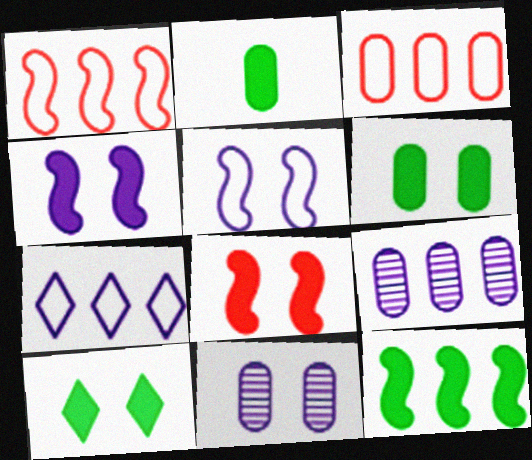[[2, 3, 11], 
[2, 10, 12]]